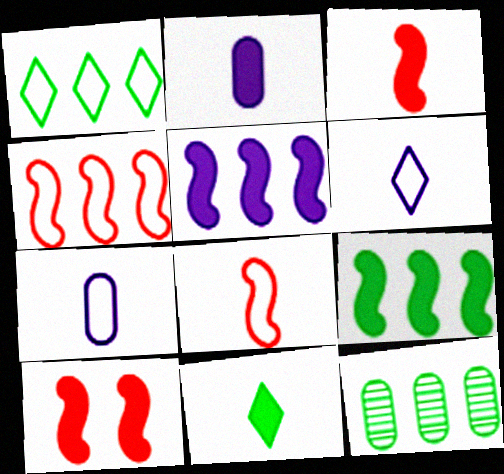[[1, 9, 12], 
[2, 3, 11], 
[6, 10, 12]]